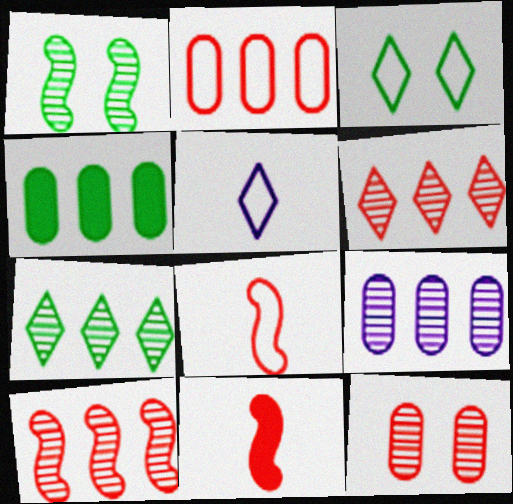[[2, 4, 9], 
[3, 9, 11], 
[7, 9, 10]]